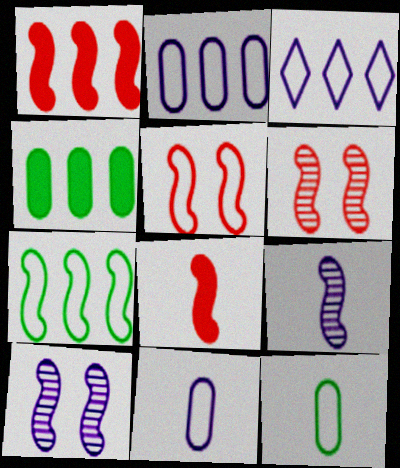[[3, 5, 12], 
[7, 8, 10]]